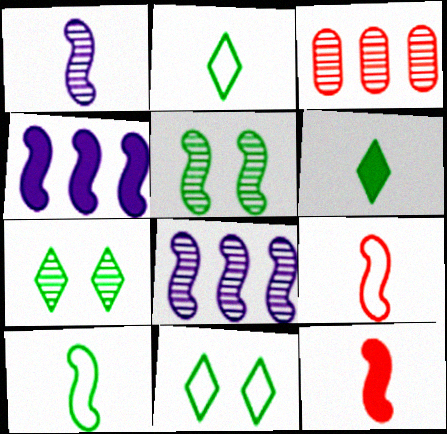[[1, 3, 7], 
[1, 10, 12], 
[4, 5, 9]]